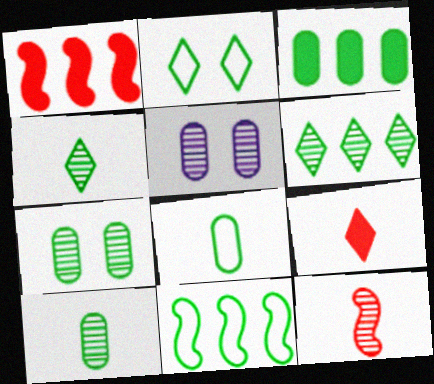[[2, 8, 11], 
[3, 6, 11], 
[3, 7, 8], 
[5, 6, 12], 
[5, 9, 11]]